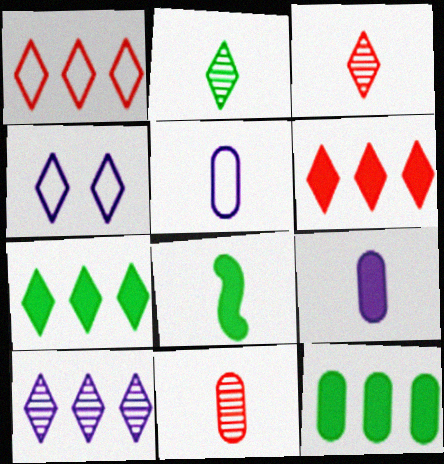[[1, 7, 10], 
[2, 4, 6], 
[3, 4, 7], 
[3, 5, 8]]